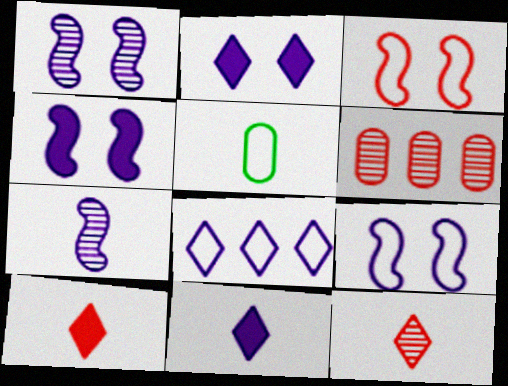[[1, 4, 9], 
[3, 5, 8], 
[3, 6, 10], 
[5, 7, 10]]